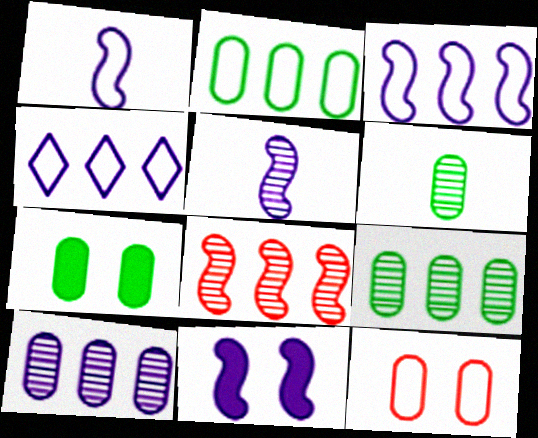[[2, 6, 7], 
[3, 5, 11]]